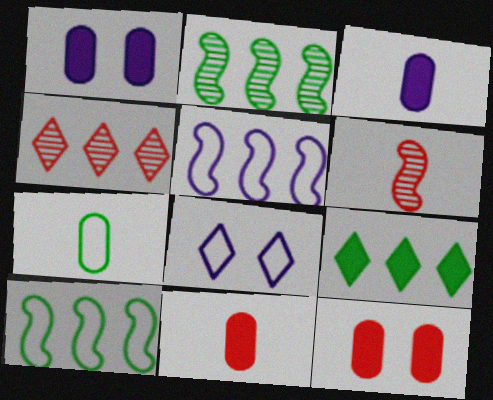[[2, 8, 11]]